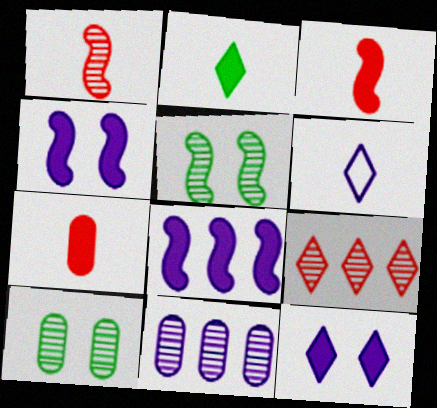[[4, 6, 11]]